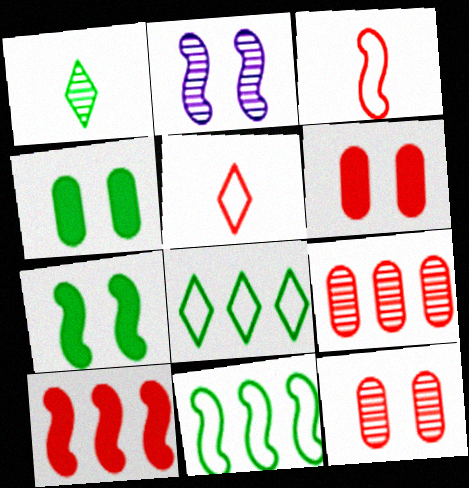[[1, 2, 9], 
[1, 4, 11], 
[5, 10, 12]]